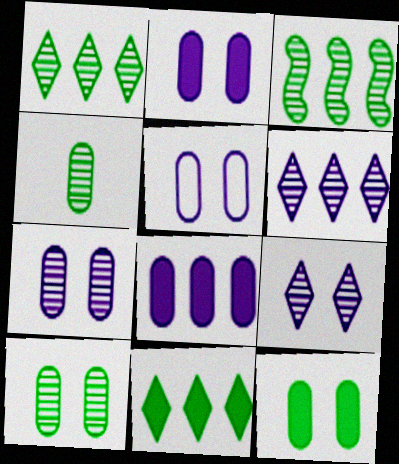[[2, 5, 7]]